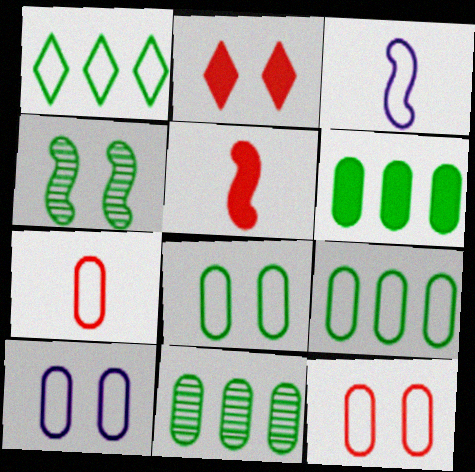[[1, 3, 12], 
[2, 3, 11], 
[2, 4, 10], 
[6, 9, 11], 
[7, 9, 10], 
[8, 10, 12]]